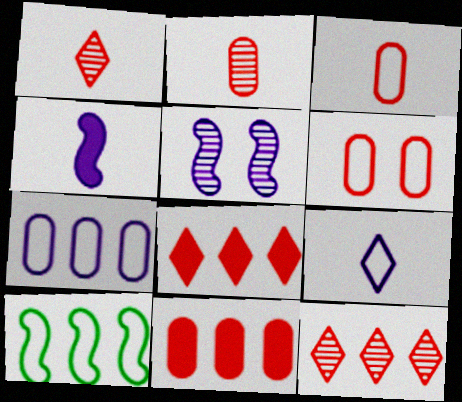[[2, 6, 11], 
[6, 9, 10]]